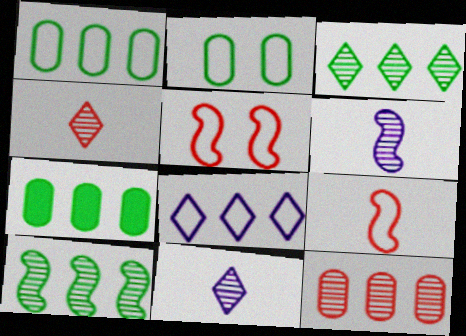[[2, 8, 9], 
[5, 7, 11]]